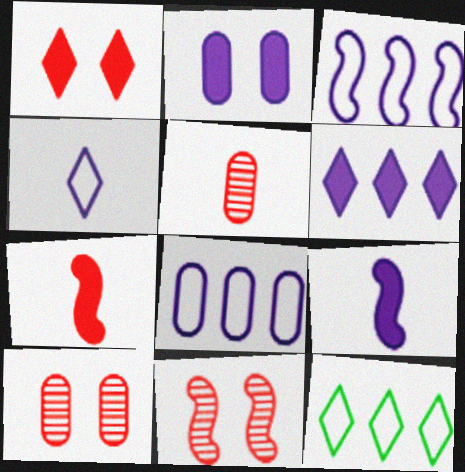[[2, 6, 9], 
[9, 10, 12]]